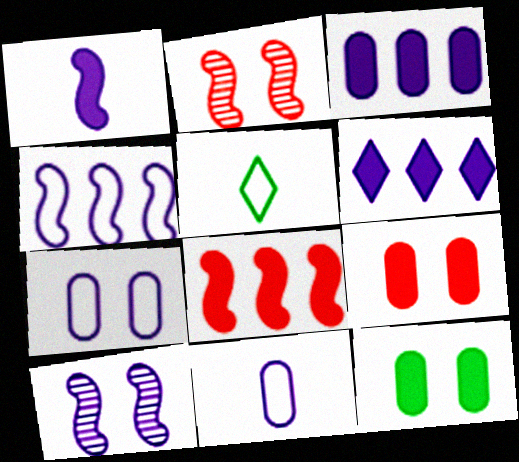[[1, 4, 10], 
[2, 3, 5], 
[6, 10, 11]]